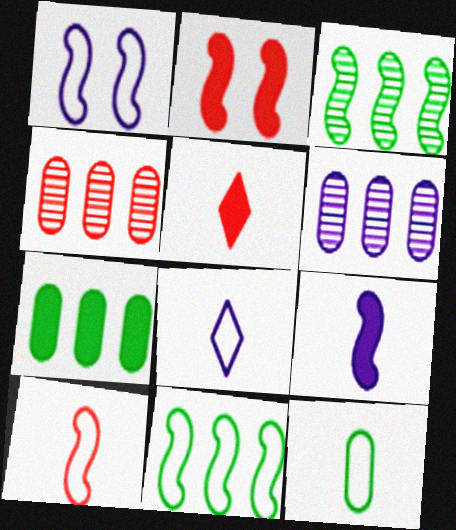[[1, 10, 11], 
[8, 10, 12]]